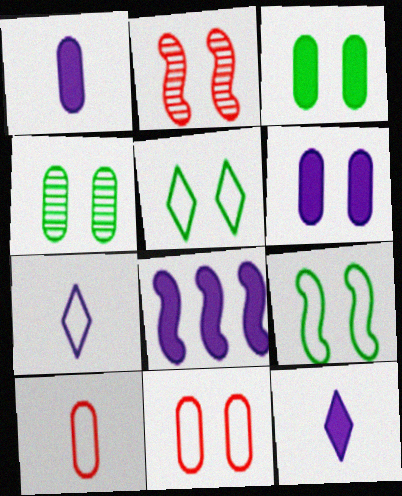[[2, 5, 6], 
[4, 6, 11], 
[6, 8, 12]]